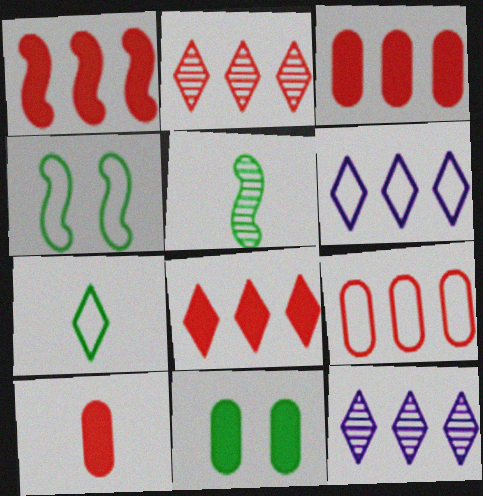[[1, 2, 9], 
[1, 3, 8], 
[4, 10, 12]]